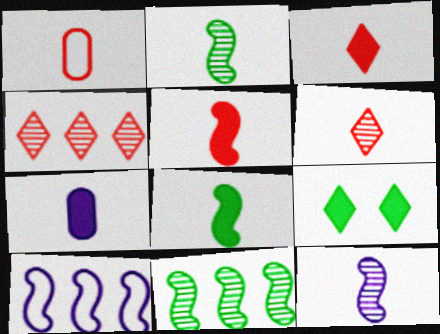[[1, 5, 6], 
[3, 7, 8]]